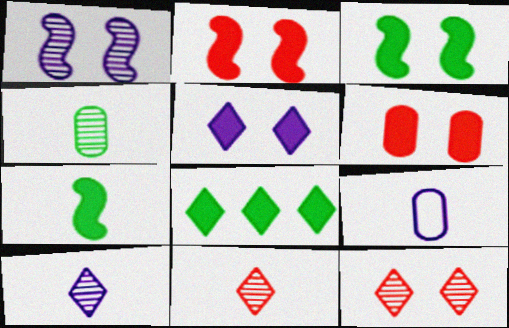[[3, 5, 6], 
[7, 9, 11]]